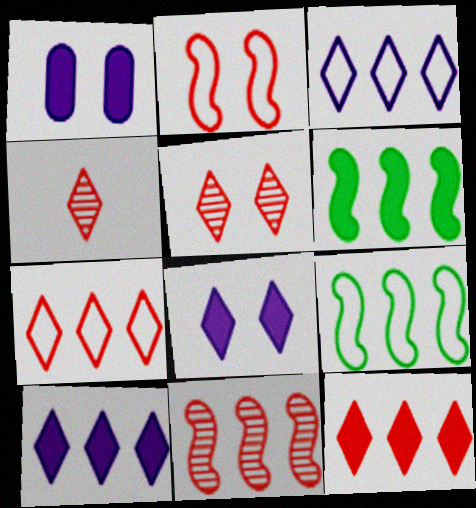[[1, 4, 9]]